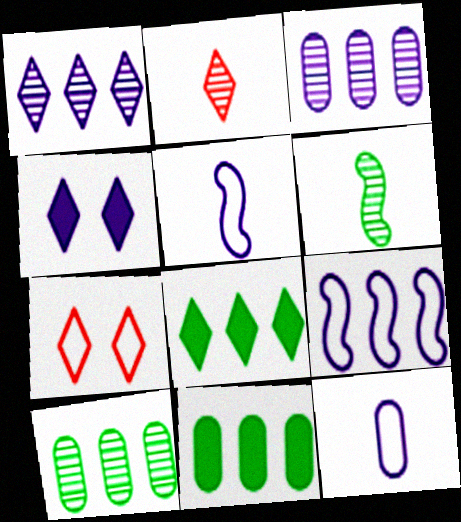[[3, 4, 5]]